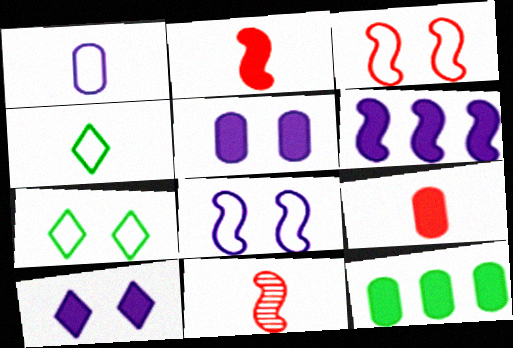[[2, 10, 12], 
[5, 9, 12]]